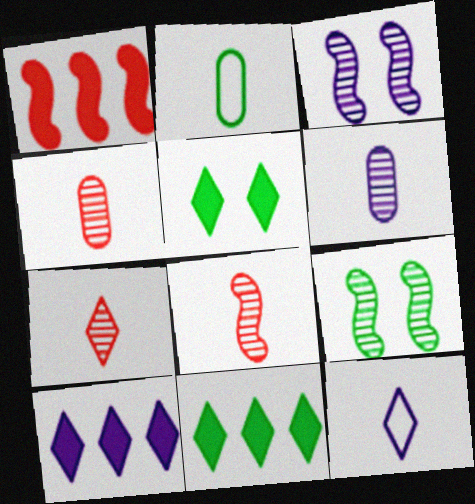[[2, 9, 11], 
[4, 7, 8]]